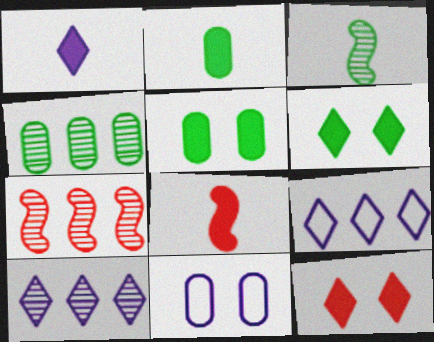[[1, 2, 8], 
[4, 7, 10]]